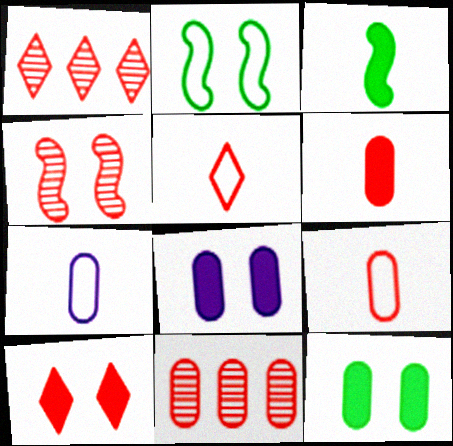[[1, 5, 10], 
[7, 11, 12]]